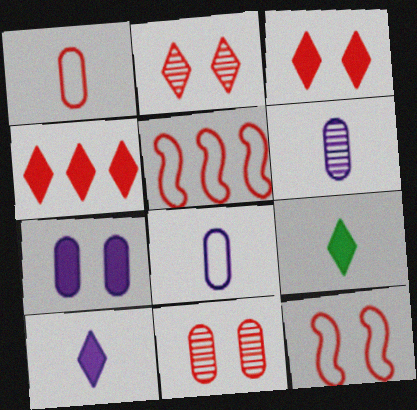[[3, 11, 12]]